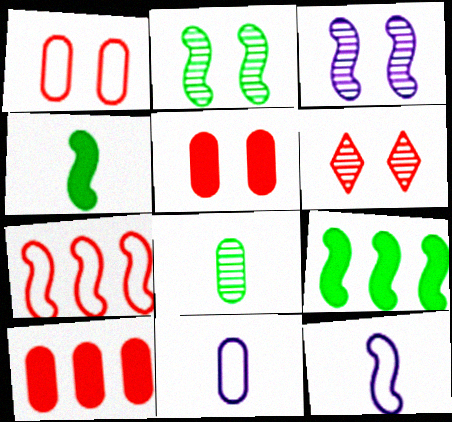[[3, 4, 7], 
[6, 9, 11]]